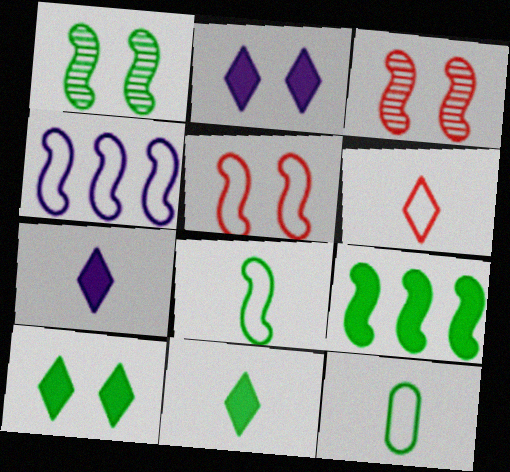[[1, 8, 9], 
[4, 5, 8]]